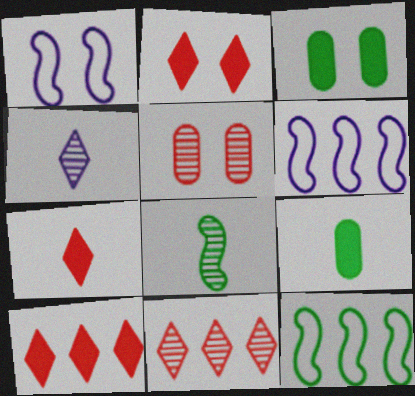[[1, 9, 11], 
[2, 7, 10]]